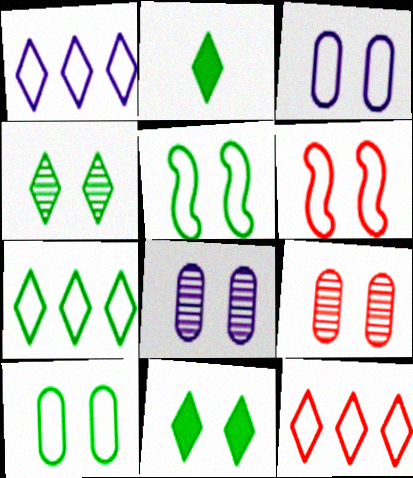[[1, 7, 12], 
[2, 4, 7], 
[6, 8, 11]]